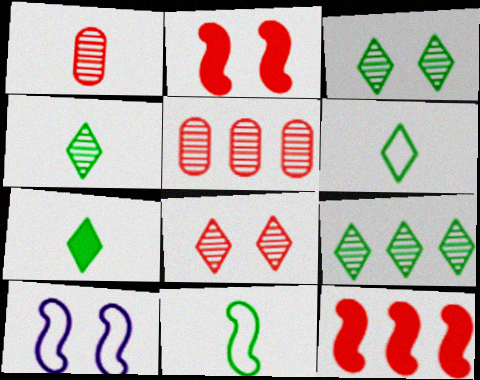[[3, 4, 9], 
[4, 6, 7], 
[5, 7, 10]]